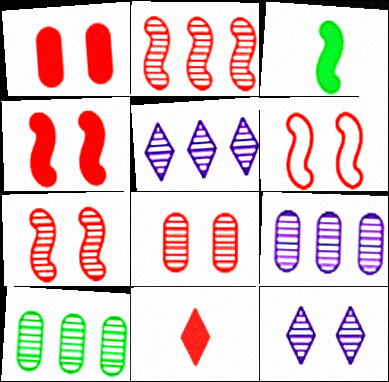[[2, 5, 10], 
[4, 6, 7]]